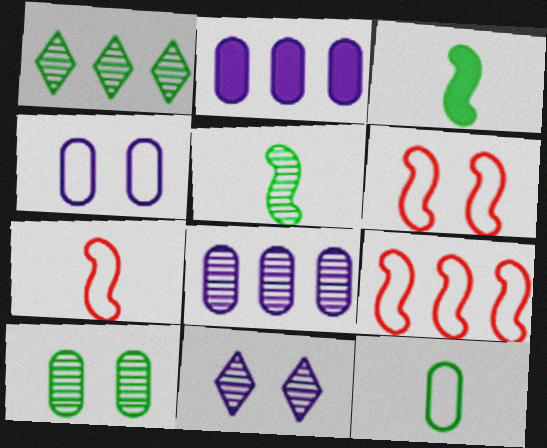[[1, 2, 9], 
[1, 5, 10], 
[6, 7, 9]]